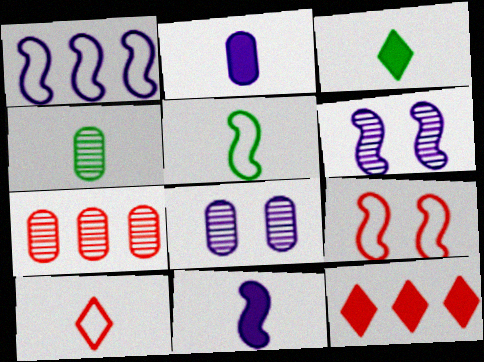[[1, 5, 9], 
[1, 6, 11], 
[3, 4, 5], 
[4, 7, 8], 
[4, 10, 11], 
[5, 8, 12]]